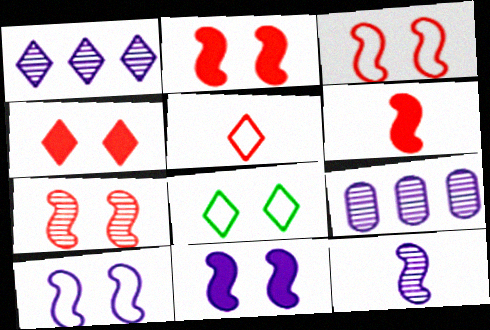[[2, 3, 7], 
[6, 8, 9]]